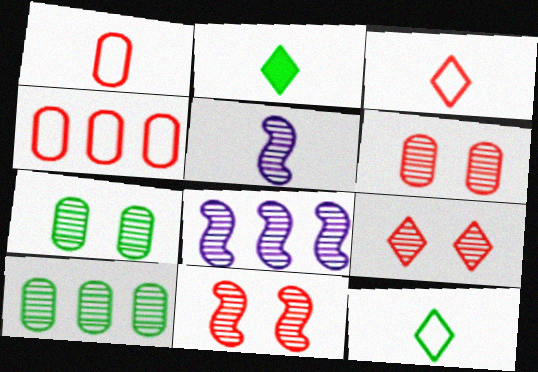[[1, 2, 5], 
[5, 9, 10], 
[6, 9, 11]]